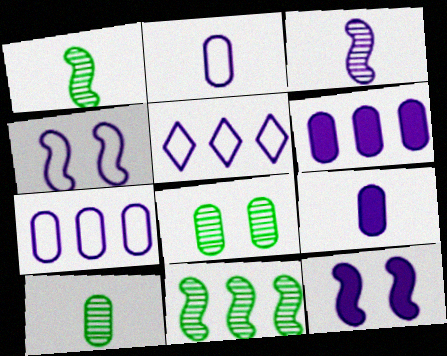[[2, 4, 5]]